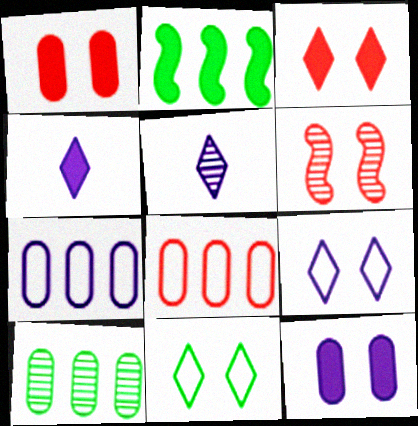[[1, 2, 4], 
[5, 6, 10], 
[6, 11, 12]]